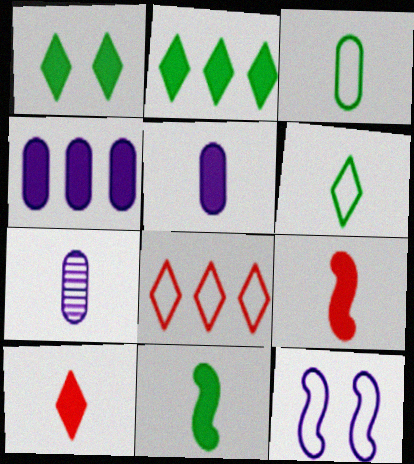[[1, 4, 9], 
[3, 8, 12], 
[5, 10, 11], 
[6, 7, 9]]